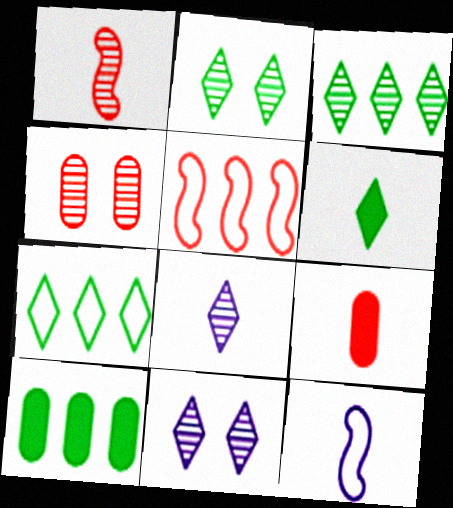[[2, 6, 7]]